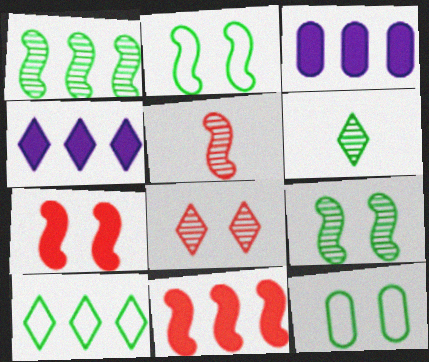[[4, 5, 12]]